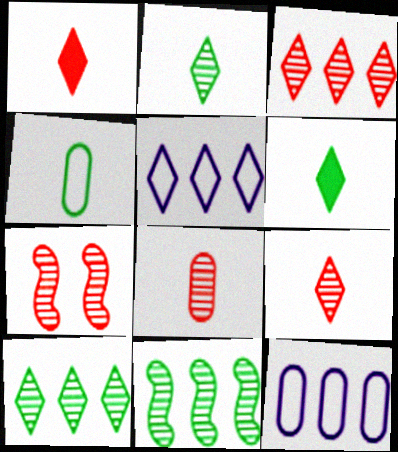[[3, 7, 8], 
[6, 7, 12]]